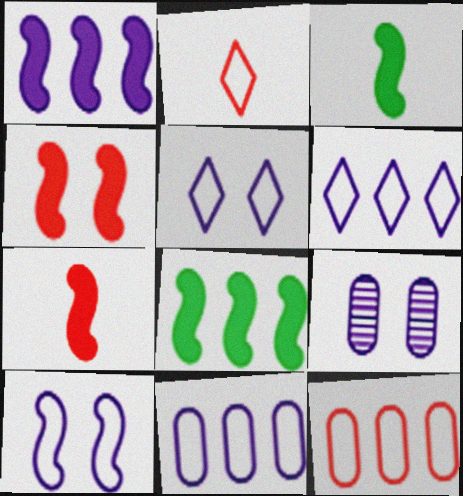[[1, 3, 4], 
[2, 8, 9]]